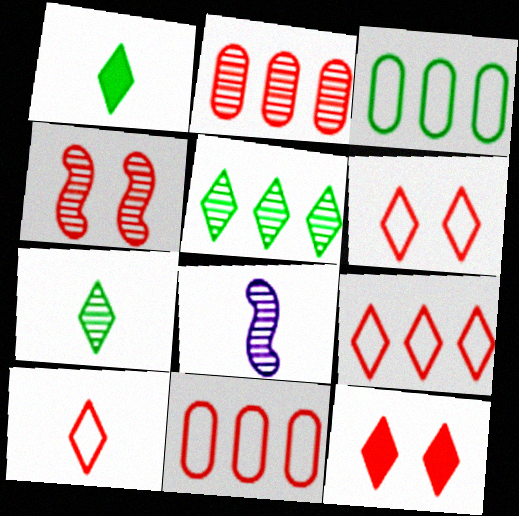[[3, 8, 12], 
[6, 9, 10]]